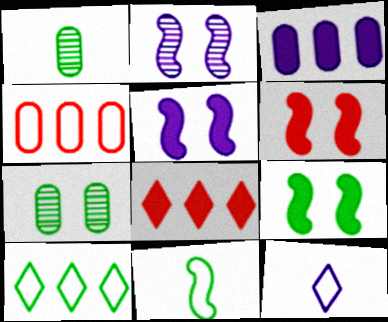[[1, 9, 10], 
[2, 3, 12], 
[5, 6, 9]]